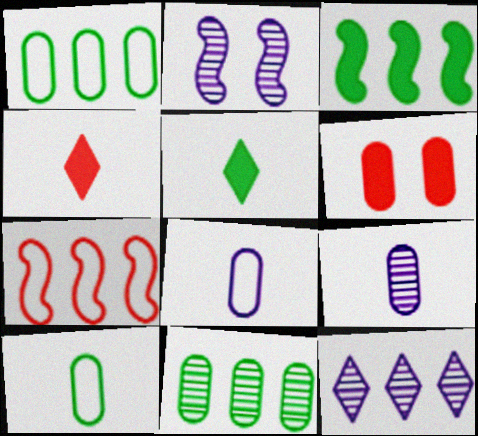[[1, 2, 4], 
[1, 6, 9], 
[2, 9, 12], 
[6, 8, 11]]